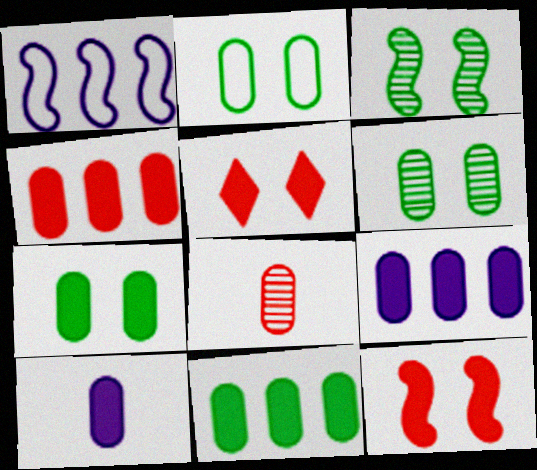[[2, 6, 7], 
[2, 8, 9], 
[4, 7, 10], 
[4, 9, 11]]